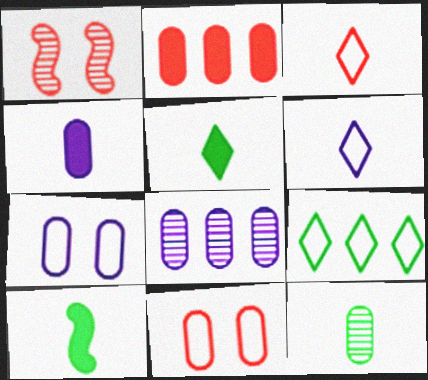[[1, 2, 3], 
[1, 4, 9], 
[2, 7, 12], 
[4, 7, 8]]